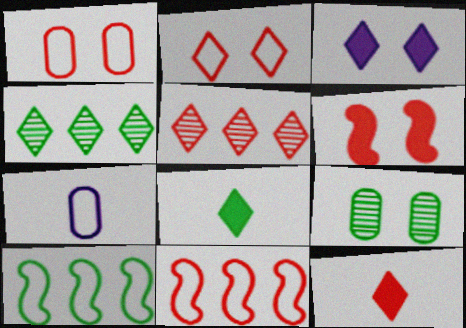[[2, 5, 12], 
[2, 7, 10], 
[4, 6, 7], 
[8, 9, 10]]